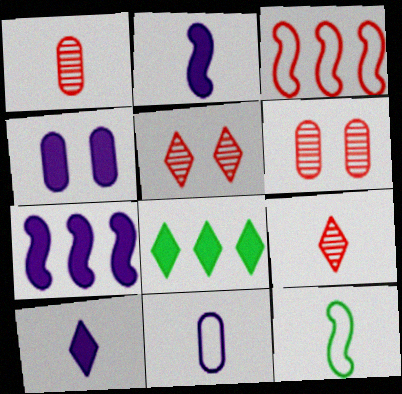[[1, 10, 12], 
[4, 7, 10]]